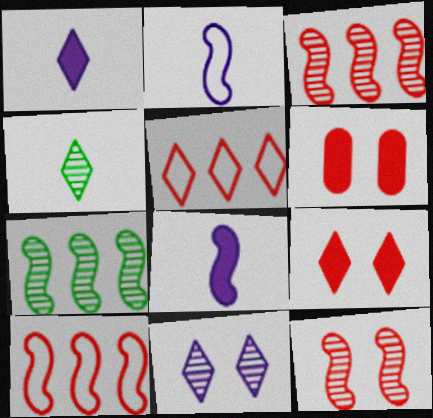[]